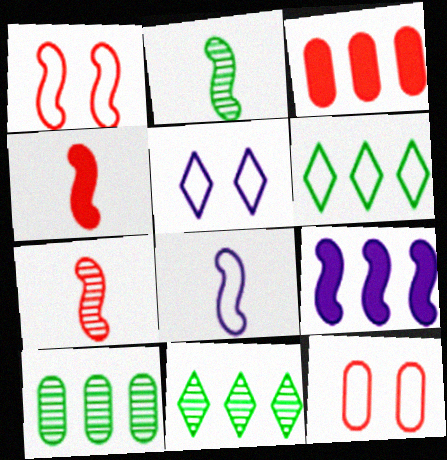[[1, 2, 9], 
[2, 3, 5], 
[2, 4, 8], 
[4, 5, 10], 
[6, 8, 12]]